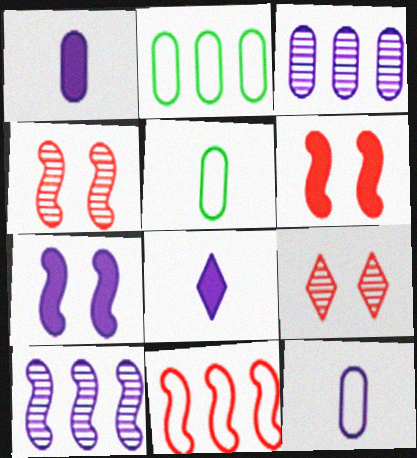[[2, 4, 8]]